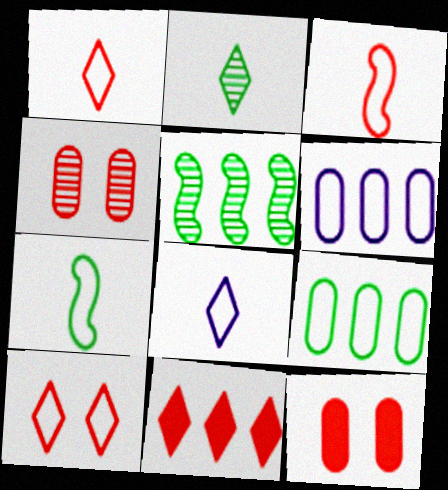[[3, 4, 11], 
[5, 6, 11], 
[5, 8, 12], 
[6, 7, 10]]